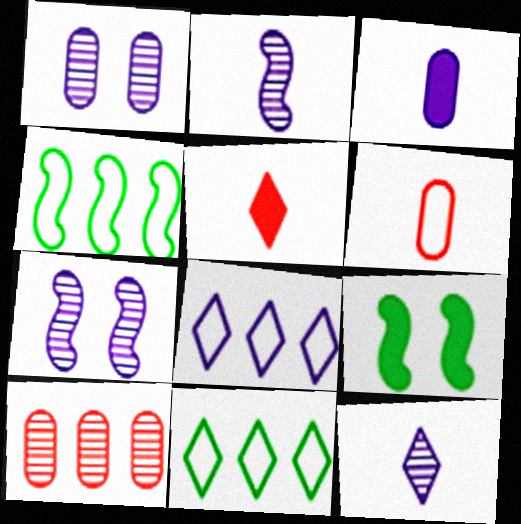[[1, 4, 5], 
[3, 7, 8]]